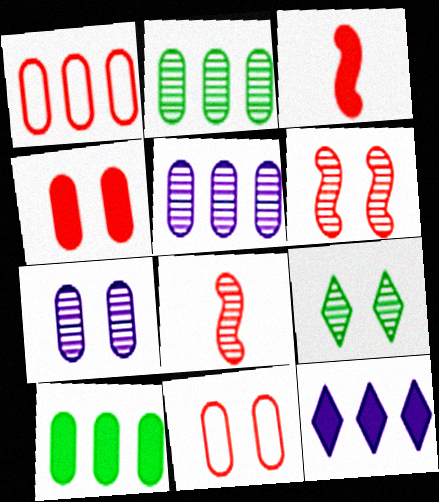[[1, 5, 10], 
[5, 8, 9], 
[6, 7, 9]]